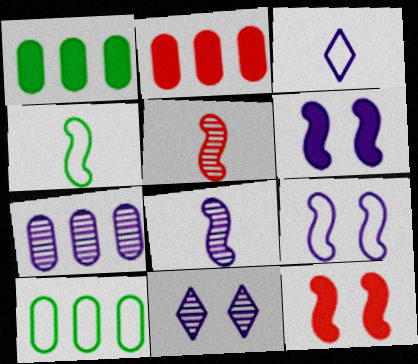[[2, 4, 11], 
[2, 7, 10], 
[3, 6, 7], 
[7, 8, 11]]